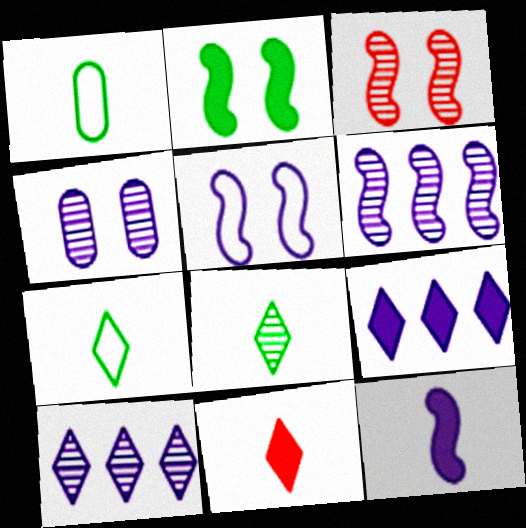[[1, 3, 9], 
[2, 3, 5], 
[5, 6, 12]]